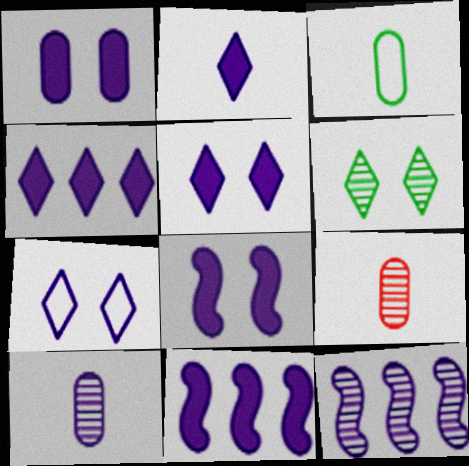[[1, 2, 11], 
[1, 5, 8], 
[2, 4, 5], 
[6, 9, 12], 
[7, 10, 11]]